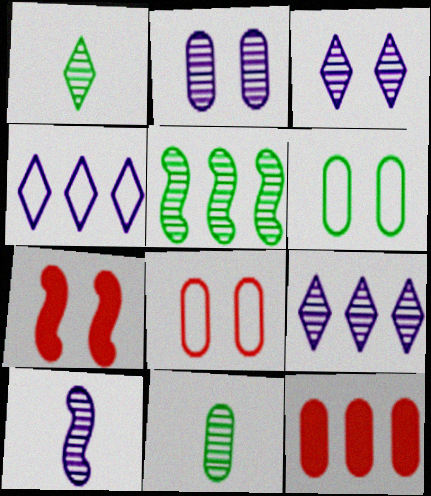[[2, 9, 10], 
[3, 6, 7], 
[4, 5, 12], 
[4, 7, 11]]